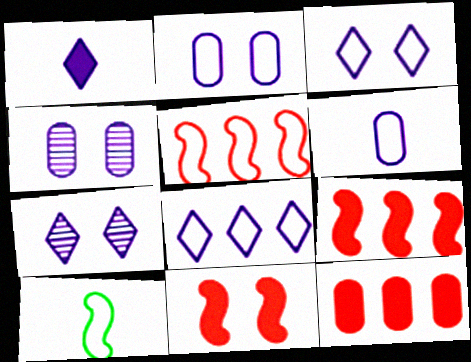[[1, 7, 8], 
[7, 10, 12]]